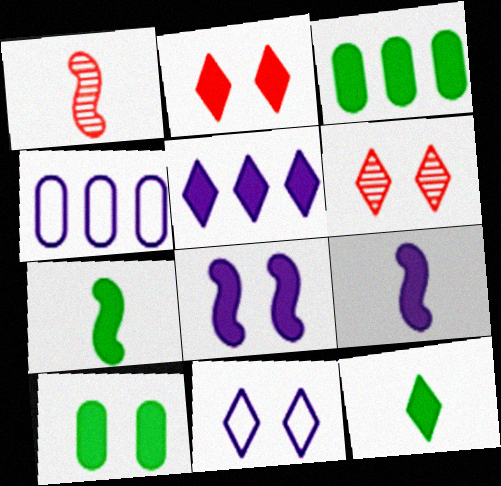[[1, 3, 11], 
[2, 3, 9], 
[2, 5, 12], 
[2, 8, 10], 
[4, 6, 7]]